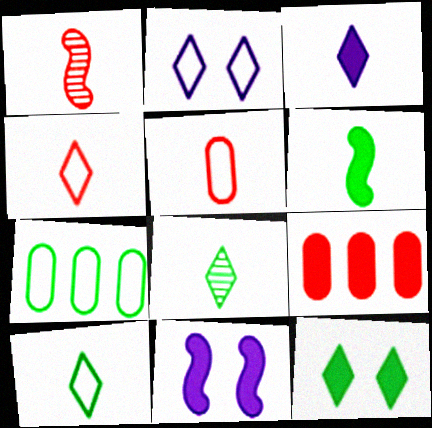[[3, 4, 8]]